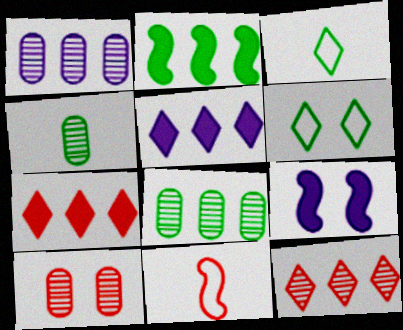[[1, 4, 10], 
[2, 4, 6], 
[6, 9, 10], 
[7, 10, 11]]